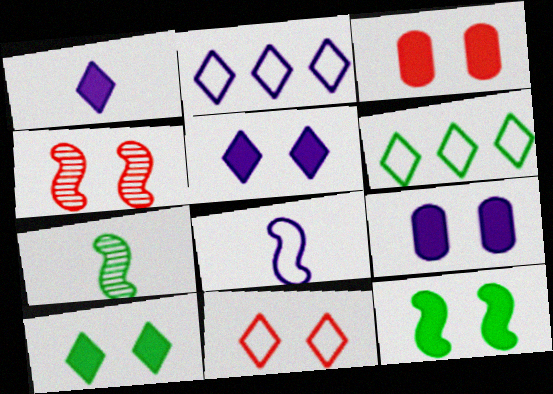[[2, 3, 7], 
[3, 4, 11], 
[3, 5, 12]]